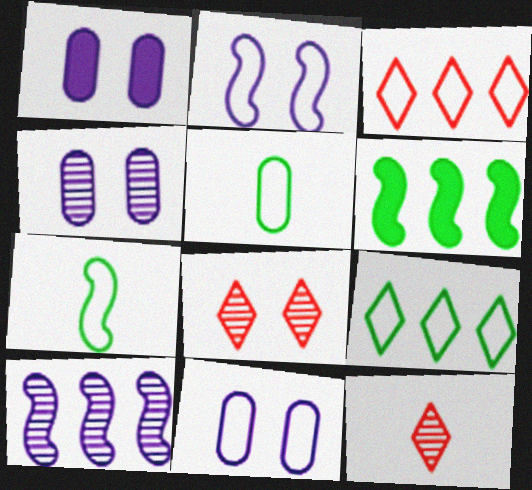[[1, 4, 11], 
[2, 3, 5], 
[3, 7, 11], 
[6, 11, 12]]